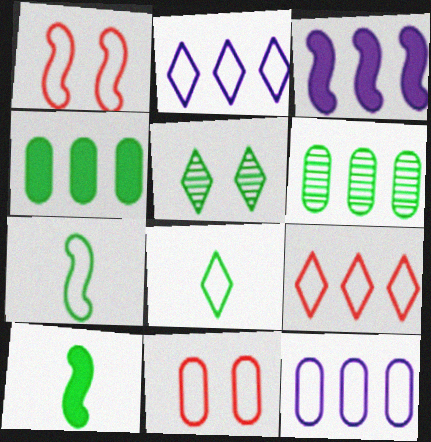[[1, 8, 12], 
[2, 7, 11], 
[3, 6, 9], 
[4, 5, 7]]